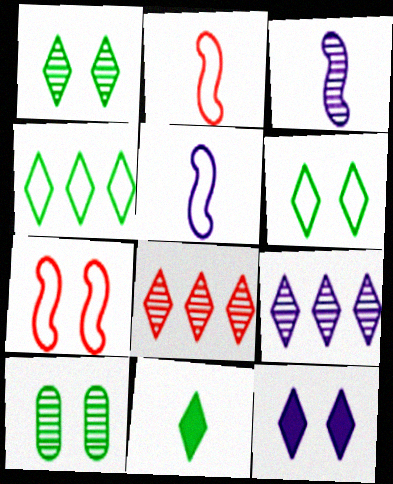[[1, 4, 11], 
[3, 8, 10], 
[7, 10, 12]]